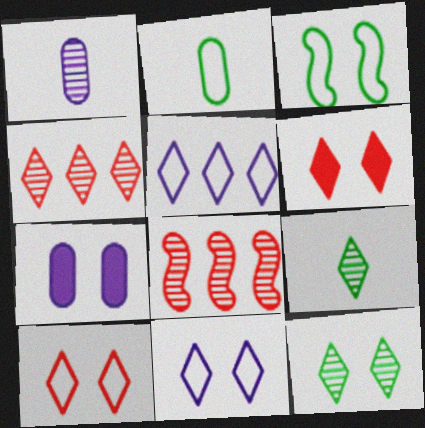[[1, 8, 12], 
[5, 6, 9], 
[6, 11, 12]]